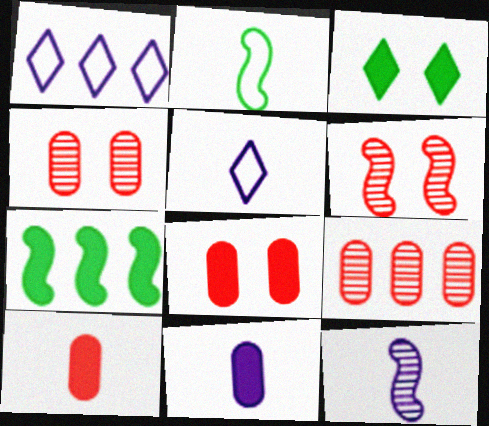[[1, 7, 9], 
[4, 5, 7], 
[5, 11, 12]]